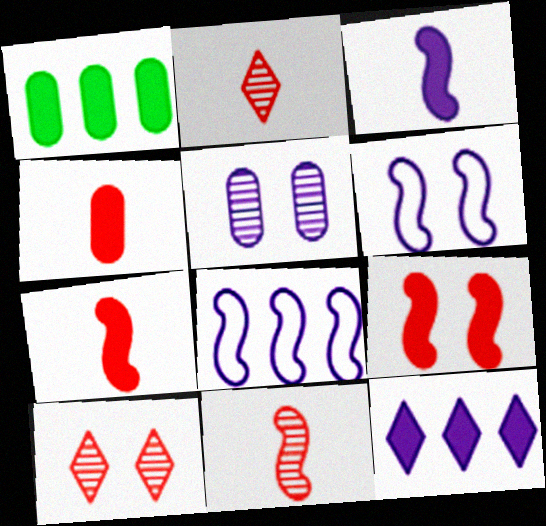[[1, 2, 6]]